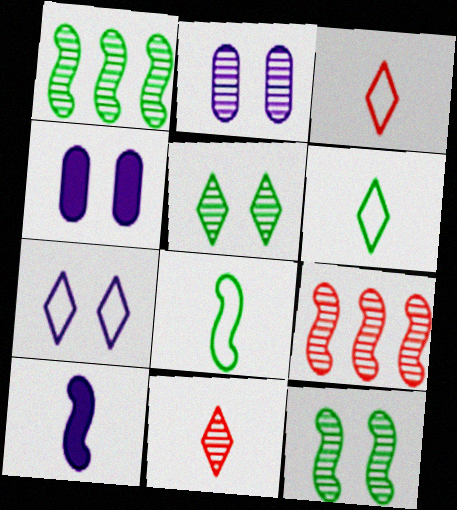[[1, 2, 11], 
[1, 3, 4], 
[4, 6, 9]]